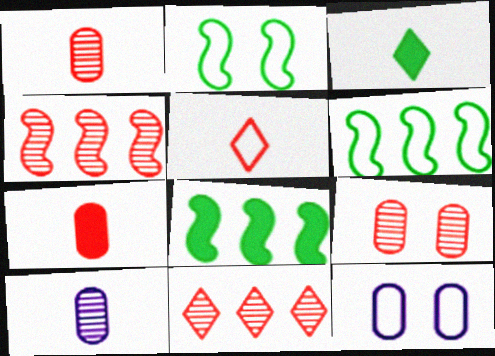[[3, 4, 12], 
[5, 6, 12]]